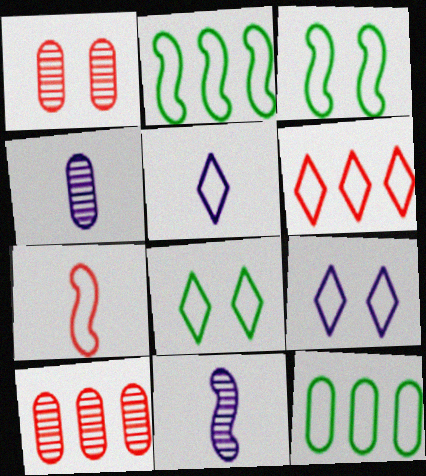[[5, 6, 8], 
[7, 9, 12]]